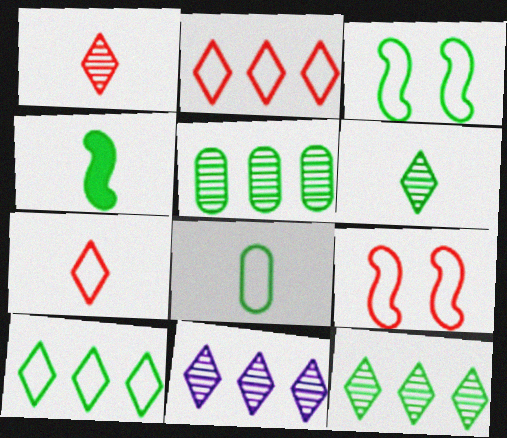[[3, 8, 10], 
[4, 6, 8]]